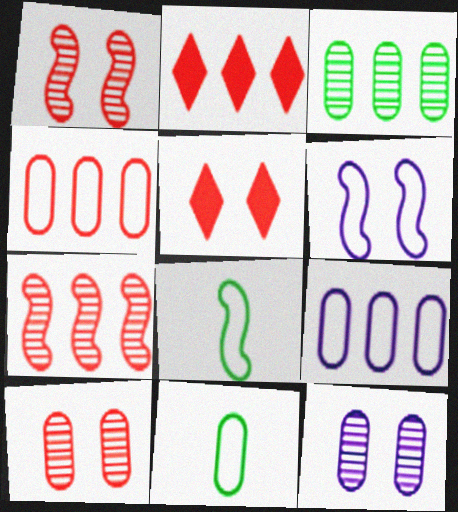[[2, 4, 7], 
[2, 8, 12]]